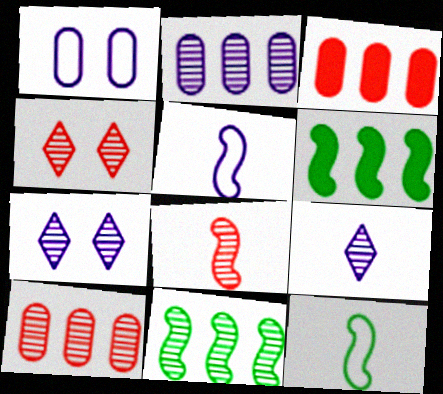[[3, 7, 12], 
[4, 8, 10]]